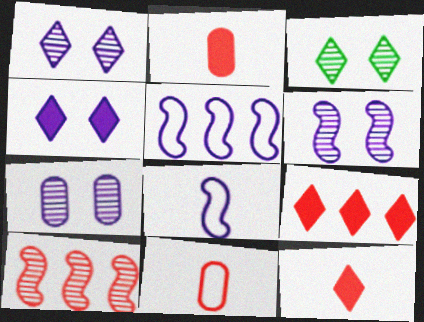[[1, 6, 7], 
[2, 3, 5]]